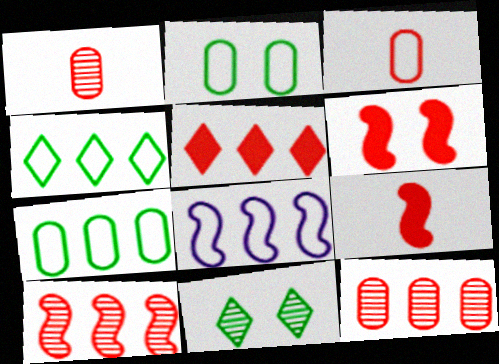[]